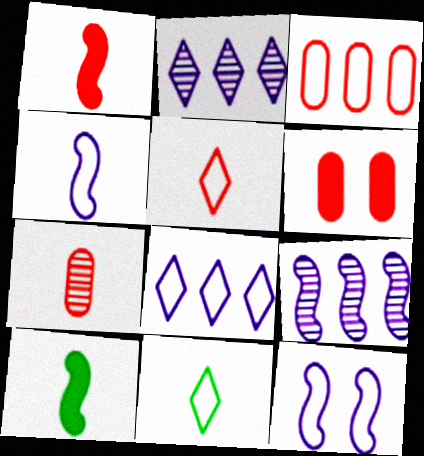[[1, 5, 7], 
[3, 6, 7], 
[3, 11, 12], 
[6, 9, 11]]